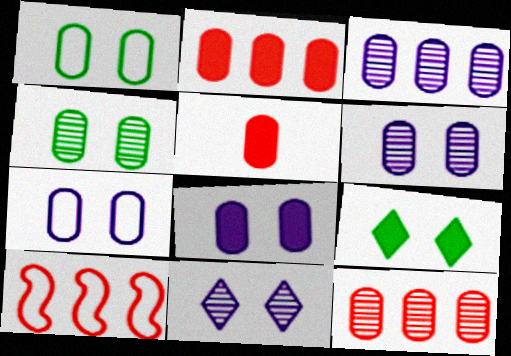[[1, 3, 5], 
[6, 7, 8]]